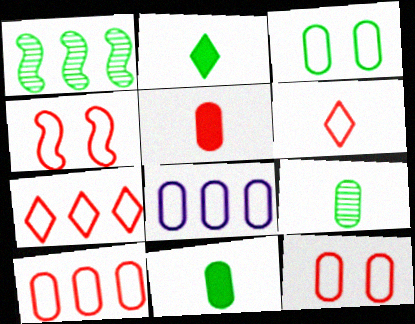[[1, 2, 3], 
[4, 6, 10]]